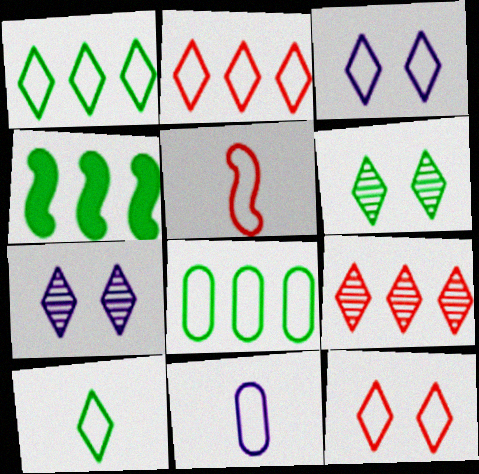[[2, 3, 10], 
[3, 5, 8], 
[5, 10, 11]]